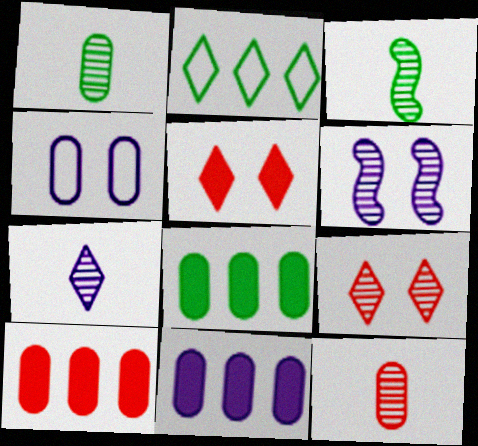[[1, 4, 10], 
[2, 5, 7], 
[3, 7, 12], 
[4, 8, 12], 
[8, 10, 11]]